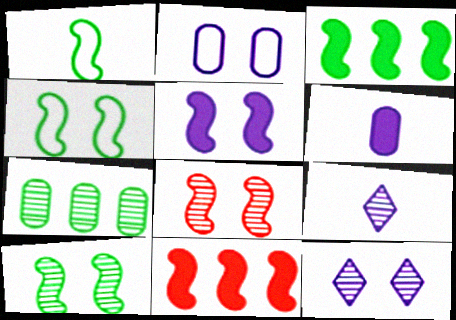[[1, 3, 10], 
[2, 5, 12], 
[4, 5, 8], 
[7, 8, 9]]